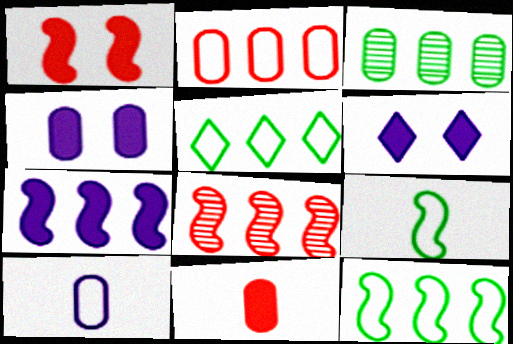[[7, 8, 12]]